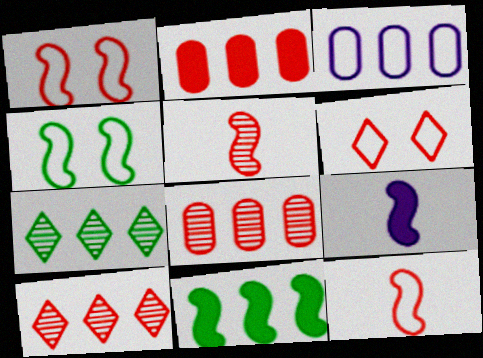[[2, 5, 6], 
[3, 10, 11]]